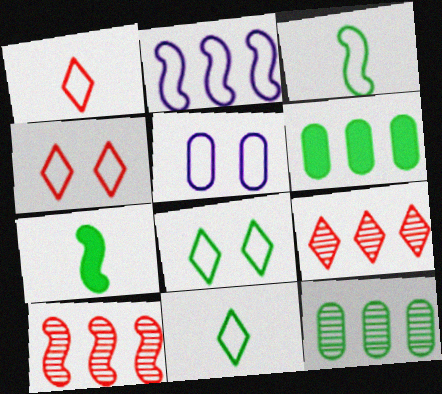[[2, 6, 9], 
[5, 7, 9], 
[7, 8, 12]]